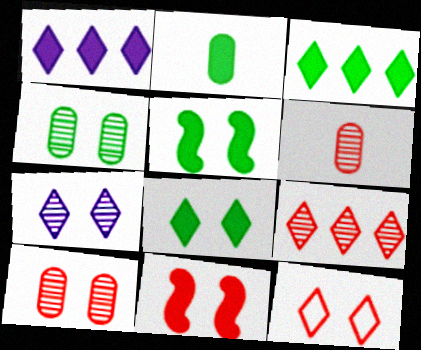[[1, 2, 11], 
[2, 3, 5], 
[7, 8, 12], 
[10, 11, 12]]